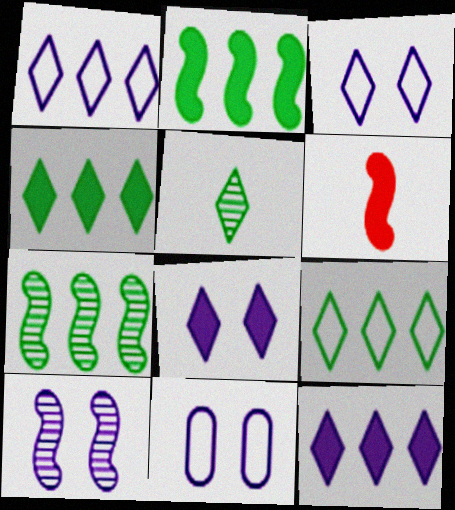[[8, 10, 11]]